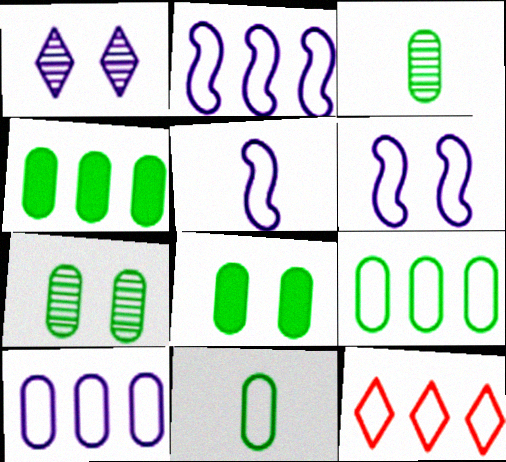[[2, 5, 6], 
[2, 9, 12], 
[3, 8, 9], 
[4, 7, 11], 
[6, 11, 12]]